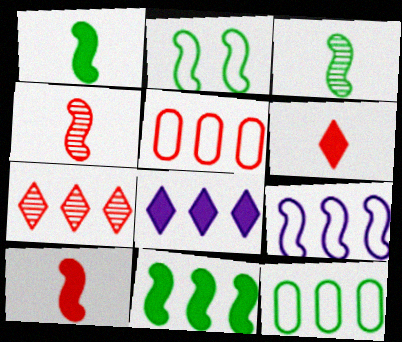[[2, 3, 11]]